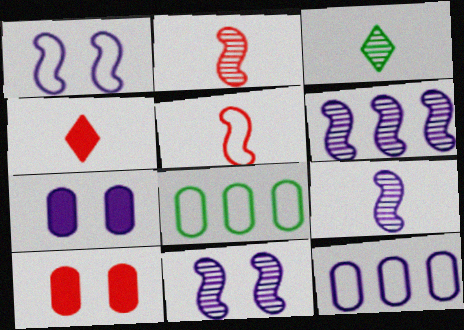[[4, 8, 11], 
[6, 9, 11]]